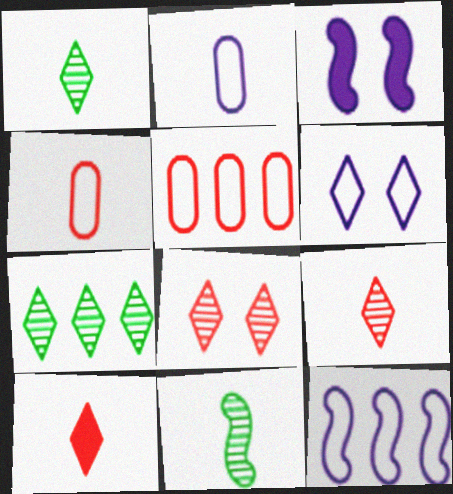[[1, 3, 5], 
[2, 6, 12], 
[2, 10, 11], 
[3, 4, 7], 
[6, 7, 10]]